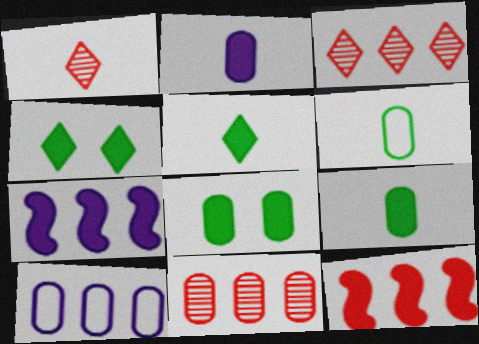[[2, 4, 12]]